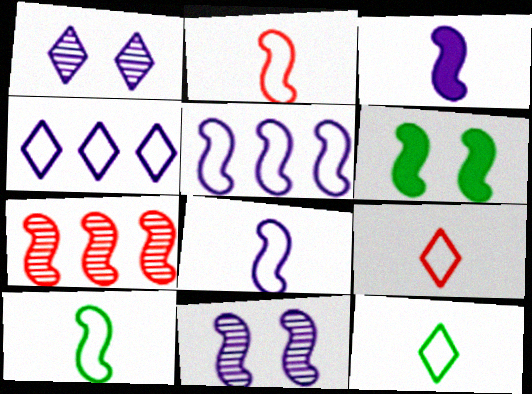[[2, 8, 10], 
[3, 5, 11], 
[6, 7, 8]]